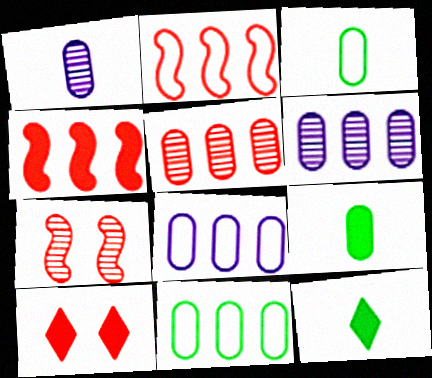[[7, 8, 12]]